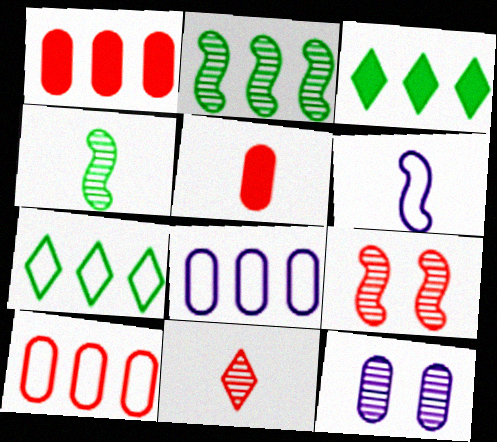[[2, 11, 12]]